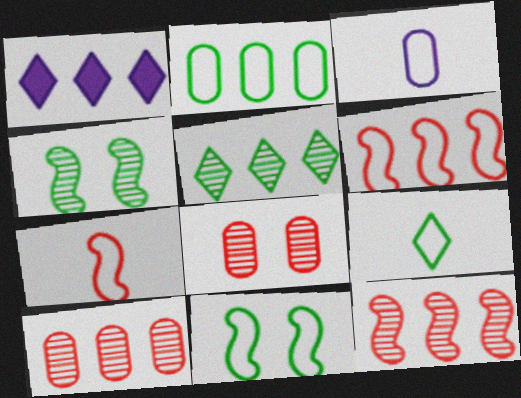[[1, 2, 12], 
[2, 9, 11], 
[3, 7, 9]]